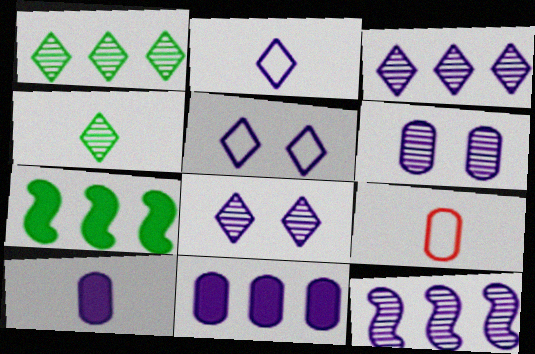[[5, 10, 12], 
[7, 8, 9]]